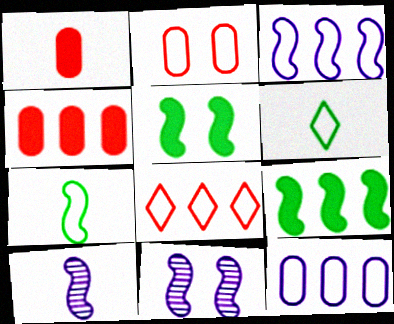[[1, 6, 10], 
[2, 3, 6], 
[4, 6, 11]]